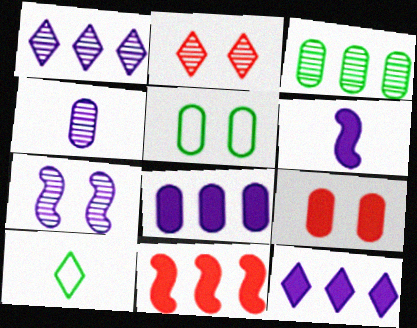[[1, 4, 7], 
[2, 10, 12]]